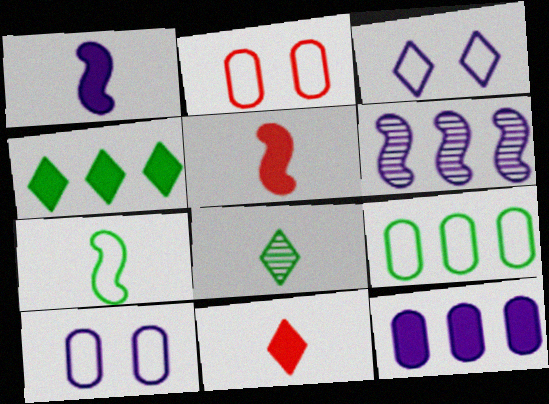[]